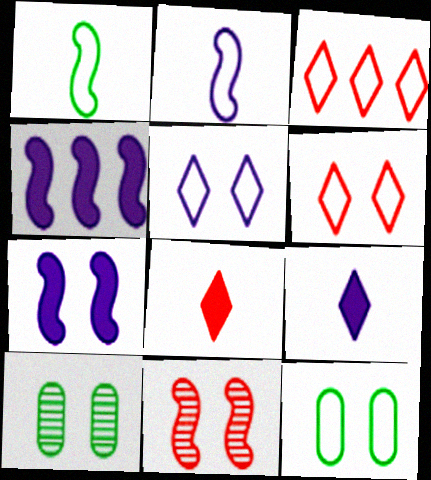[[1, 4, 11], 
[2, 3, 12], 
[6, 7, 10]]